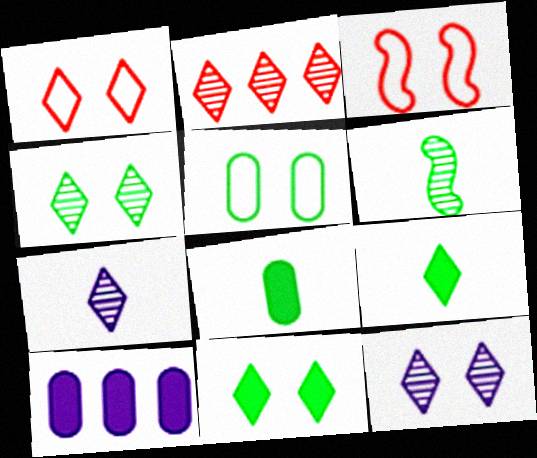[[1, 6, 10], 
[1, 11, 12], 
[2, 4, 7]]